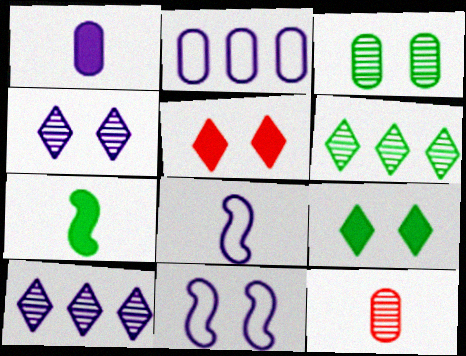[[1, 10, 11], 
[3, 5, 11]]